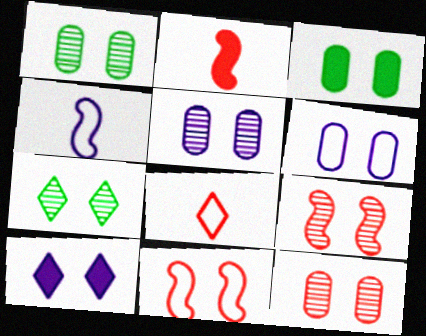[[1, 5, 12], 
[1, 10, 11], 
[3, 6, 12], 
[5, 7, 9]]